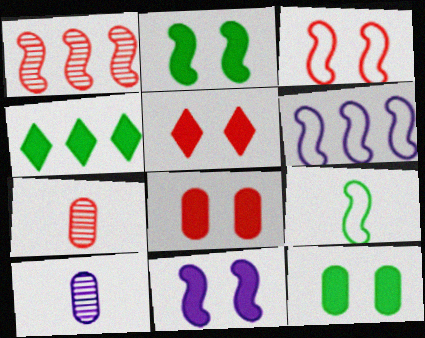[[1, 9, 11], 
[3, 4, 10], 
[3, 6, 9], 
[5, 11, 12]]